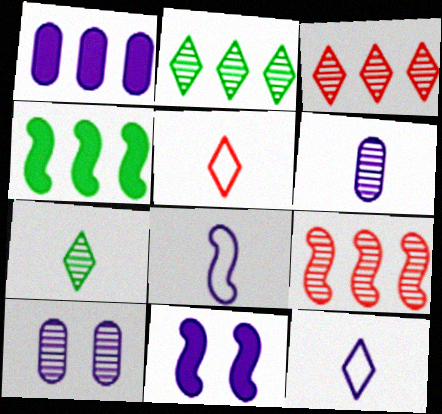[[4, 5, 10], 
[7, 9, 10]]